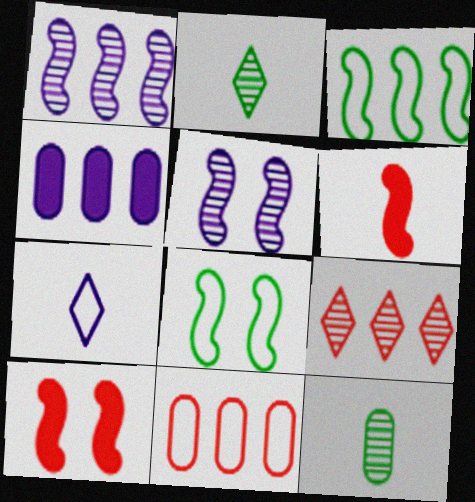[[1, 6, 8], 
[3, 4, 9], 
[3, 5, 6], 
[4, 5, 7], 
[5, 8, 10], 
[5, 9, 12], 
[6, 7, 12], 
[7, 8, 11]]